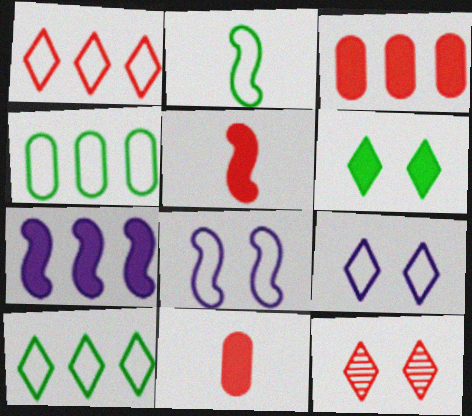[[6, 7, 11], 
[6, 9, 12]]